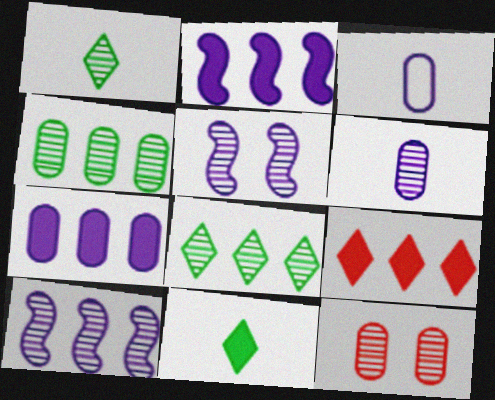[[1, 10, 12], 
[4, 6, 12]]